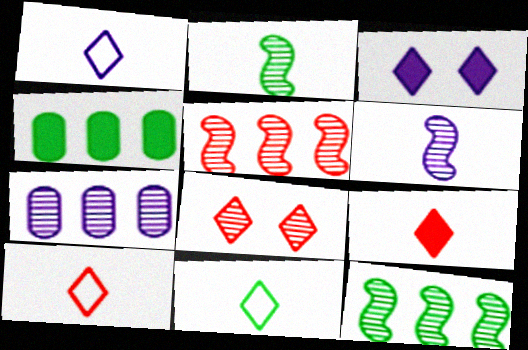[[1, 10, 11], 
[2, 7, 8]]